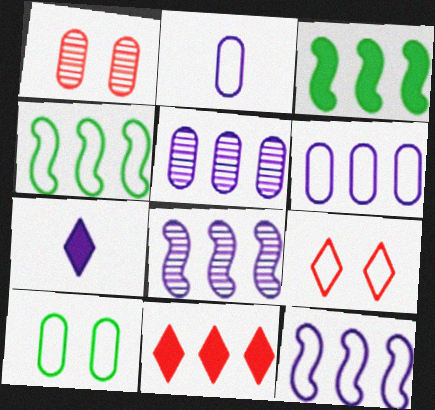[[1, 4, 7], 
[2, 4, 9], 
[4, 5, 11]]